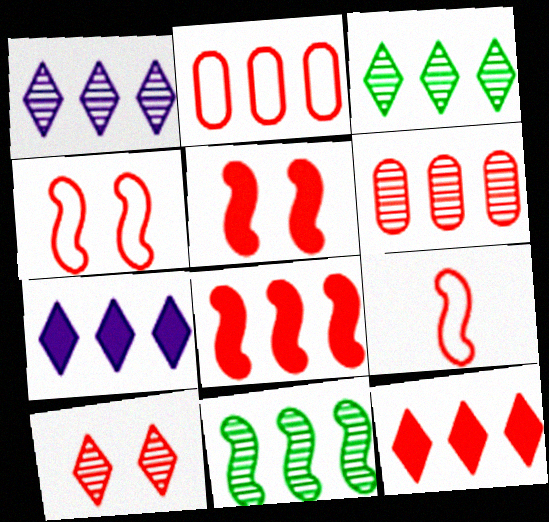[[1, 6, 11], 
[2, 7, 11]]